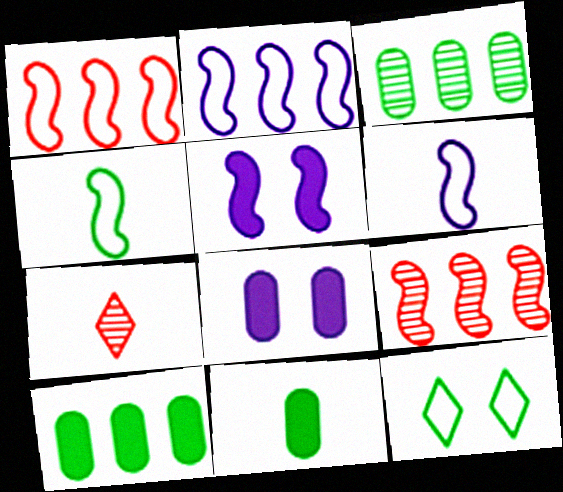[[4, 5, 9], 
[6, 7, 11]]